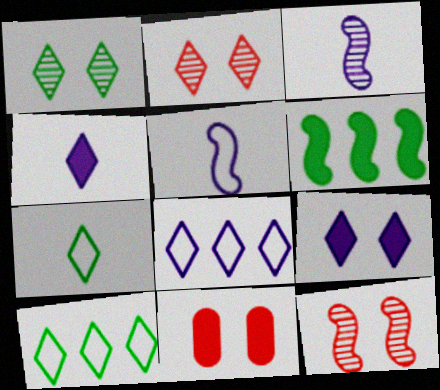[[2, 4, 10], 
[3, 10, 11], 
[4, 6, 11], 
[5, 6, 12]]